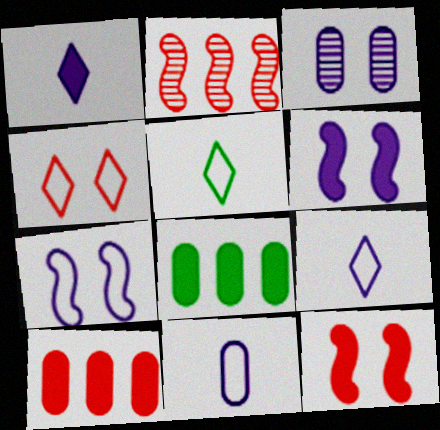[[1, 8, 12]]